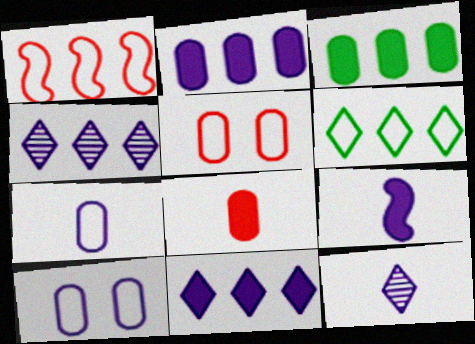[[1, 3, 4], 
[4, 9, 10], 
[7, 9, 12]]